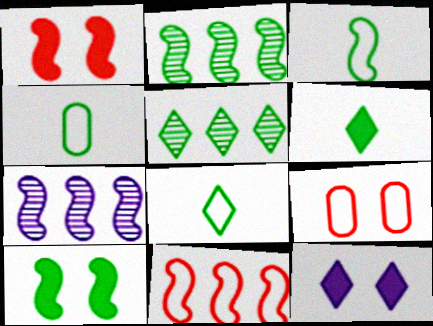[[1, 3, 7], 
[2, 3, 10], 
[3, 4, 8], 
[4, 5, 10], 
[6, 7, 9]]